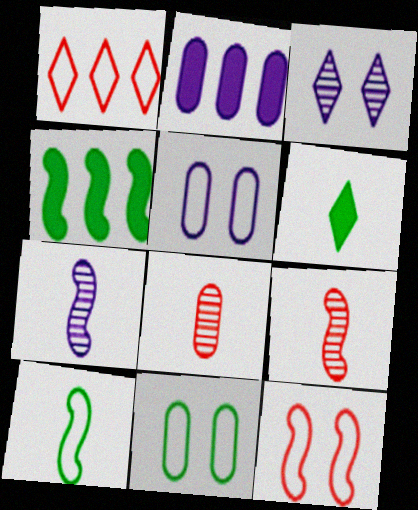[[1, 3, 6], 
[1, 5, 10], 
[2, 8, 11], 
[4, 7, 12]]